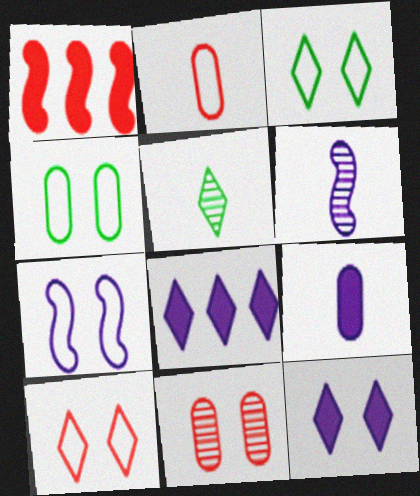[[4, 7, 10], 
[5, 8, 10]]